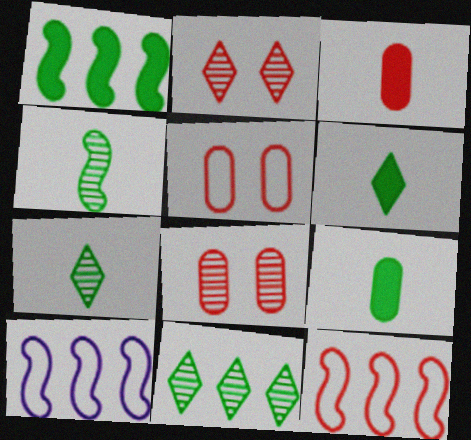[[2, 3, 12], 
[2, 9, 10], 
[6, 8, 10]]